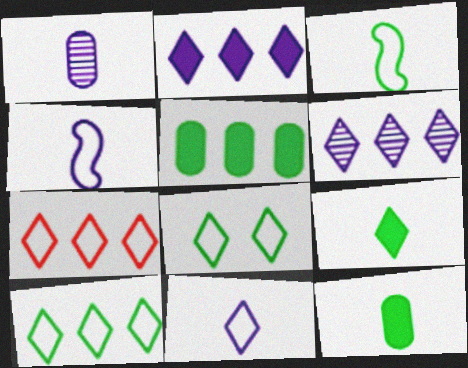[[7, 8, 11]]